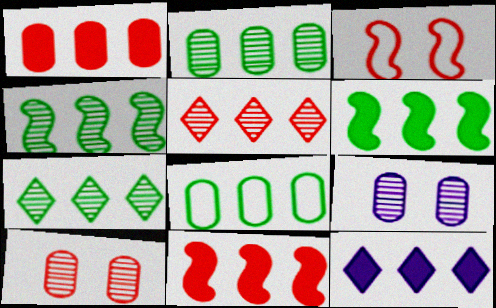[[1, 6, 12], 
[2, 4, 7], 
[6, 7, 8]]